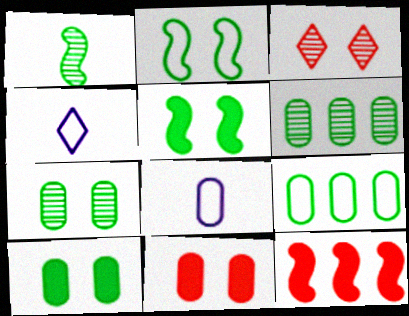[[4, 7, 12], 
[6, 8, 11]]